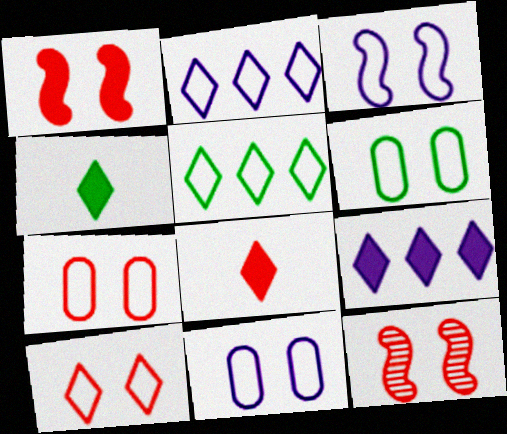[[3, 6, 10], 
[6, 7, 11]]